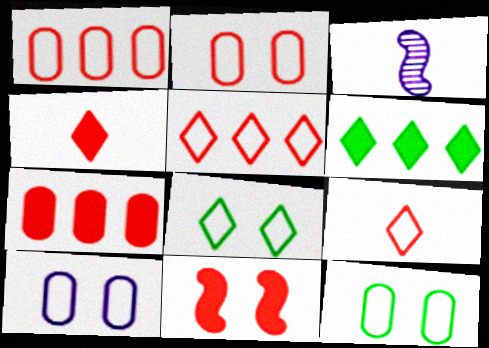[[2, 3, 6], 
[2, 10, 12], 
[3, 7, 8], 
[4, 7, 11]]